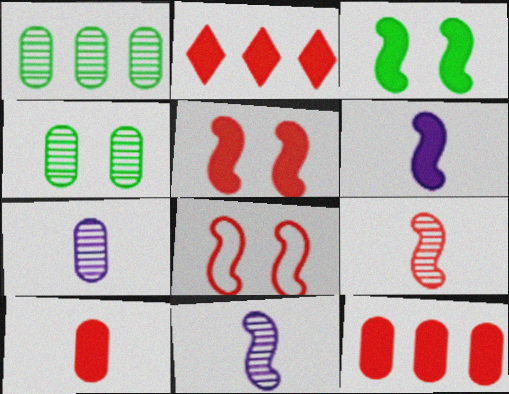[[2, 5, 10]]